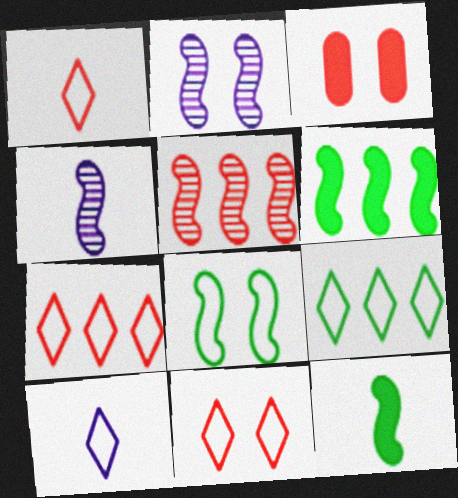[[1, 3, 5], 
[1, 7, 11], 
[3, 4, 9], 
[9, 10, 11]]